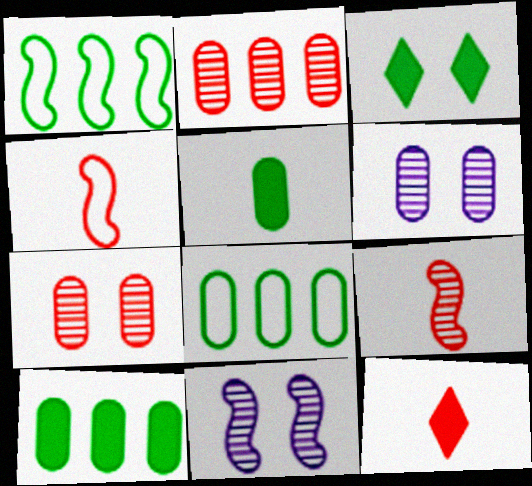[[1, 6, 12], 
[8, 11, 12]]